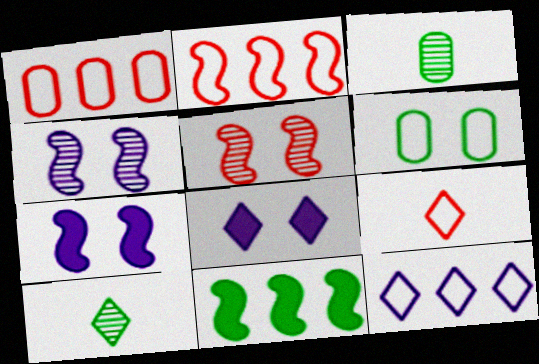[[1, 7, 10], 
[2, 3, 8], 
[5, 6, 8], 
[6, 10, 11]]